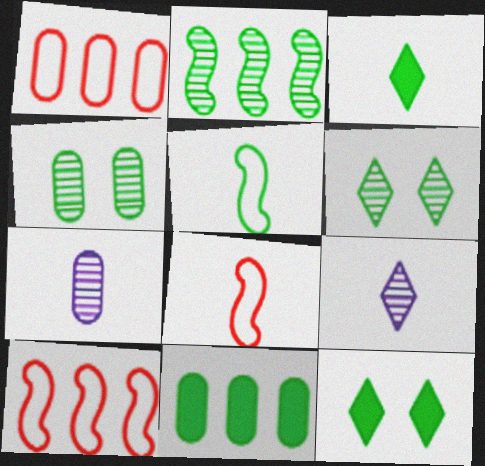[[3, 7, 8], 
[5, 6, 11], 
[7, 10, 12]]